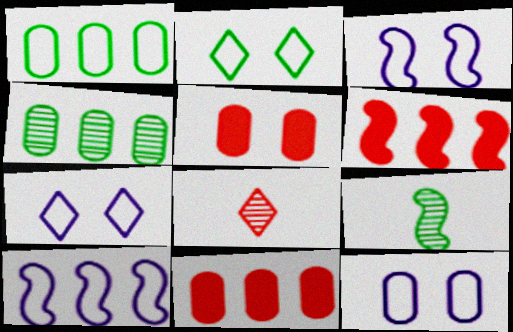[[3, 6, 9], 
[3, 7, 12], 
[7, 9, 11]]